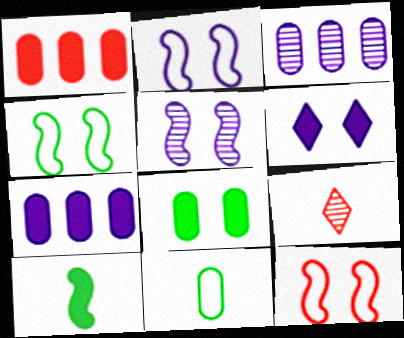[[1, 6, 10], 
[1, 9, 12], 
[2, 4, 12], 
[4, 7, 9]]